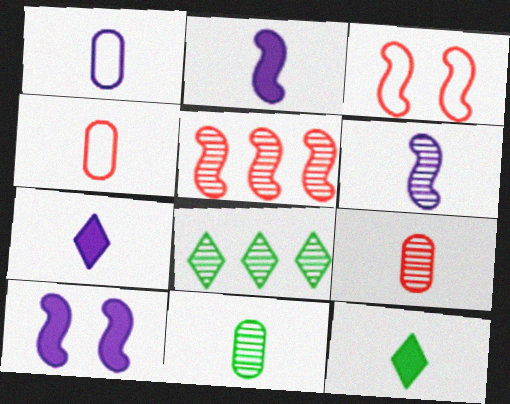[[1, 6, 7], 
[4, 6, 12], 
[4, 8, 10]]